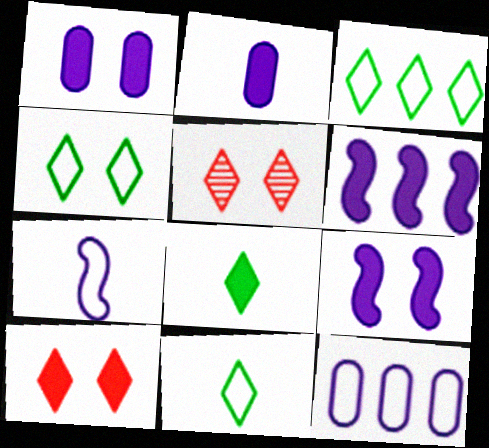[[3, 4, 11]]